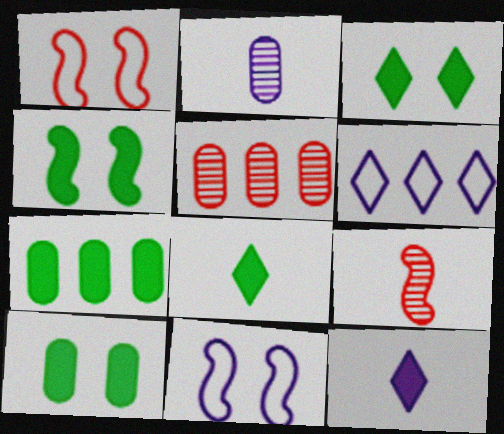[[3, 4, 10], 
[4, 7, 8], 
[5, 8, 11], 
[6, 9, 10]]